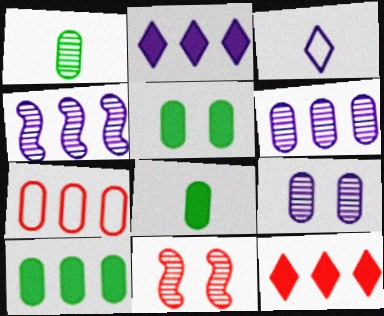[[3, 10, 11], 
[5, 8, 10], 
[6, 7, 10], 
[7, 8, 9]]